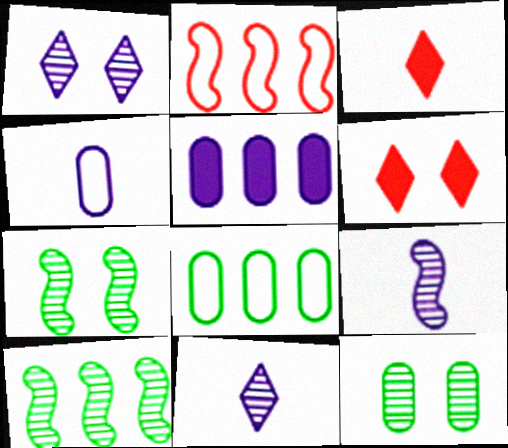[[4, 6, 10], 
[6, 8, 9]]